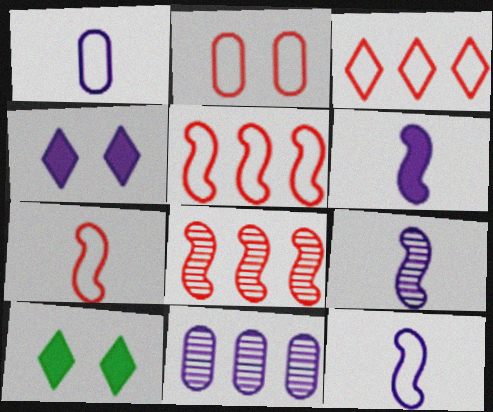[[1, 8, 10], 
[2, 3, 7], 
[4, 11, 12], 
[6, 9, 12], 
[7, 10, 11]]